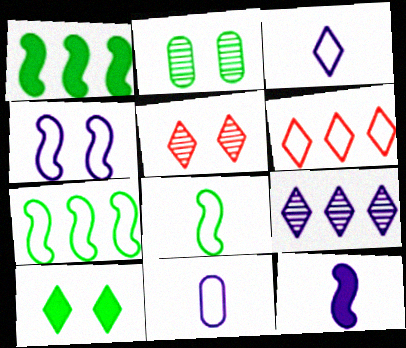[[1, 5, 11], 
[2, 6, 12]]